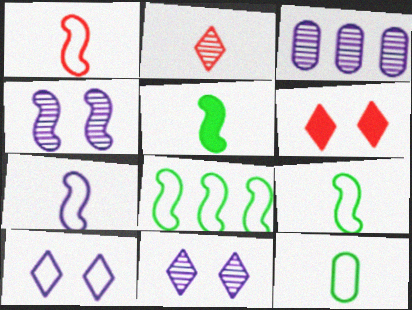[[1, 7, 9], 
[3, 6, 9]]